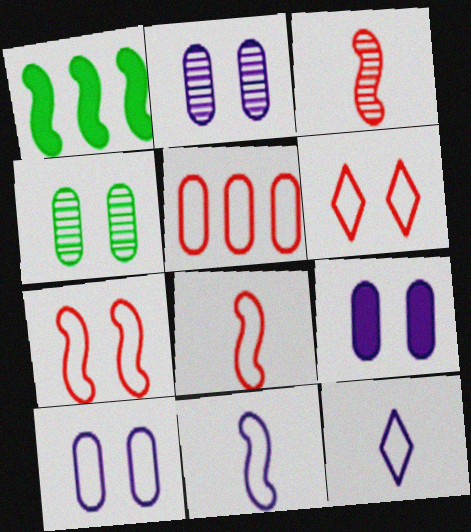[[2, 9, 10], 
[5, 6, 8]]